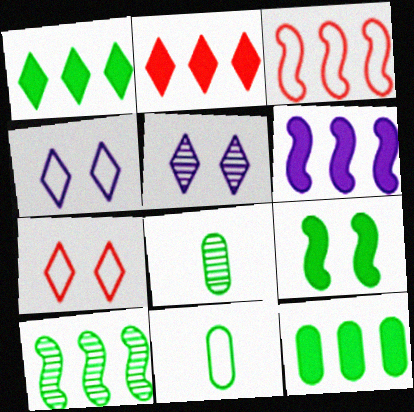[[2, 6, 12], 
[3, 4, 11], 
[3, 6, 10], 
[6, 7, 8]]